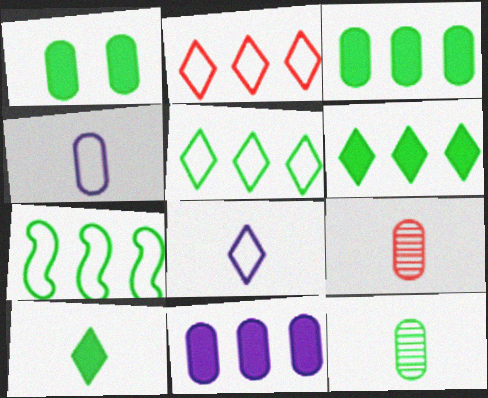[]